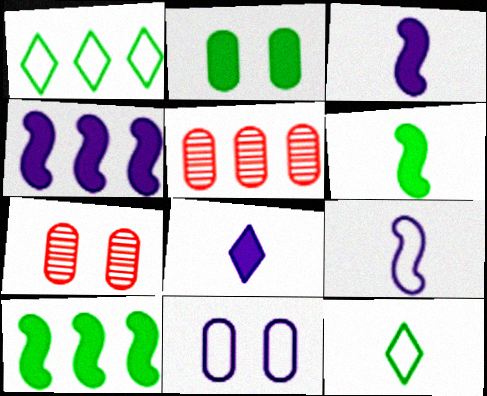[[1, 3, 7], 
[1, 4, 5], 
[2, 7, 11], 
[4, 7, 12]]